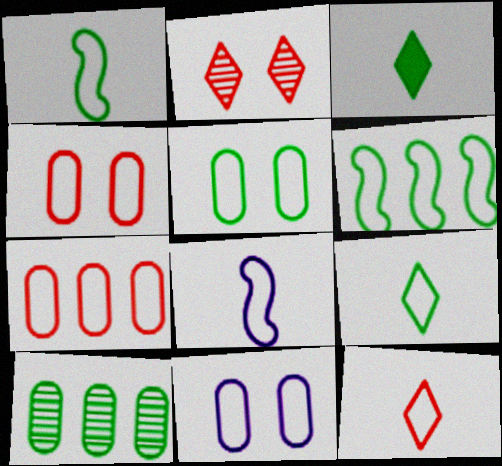[[4, 5, 11], 
[5, 6, 9], 
[6, 11, 12]]